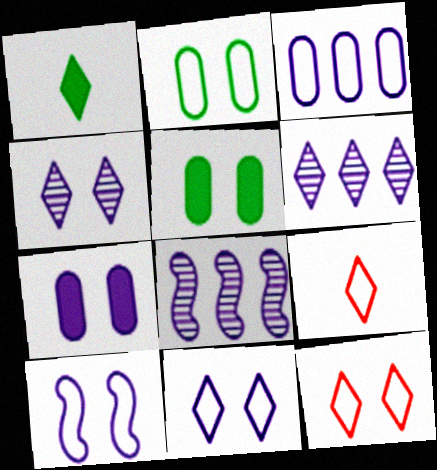[[1, 6, 12], 
[2, 10, 12], 
[4, 7, 10], 
[5, 8, 9]]